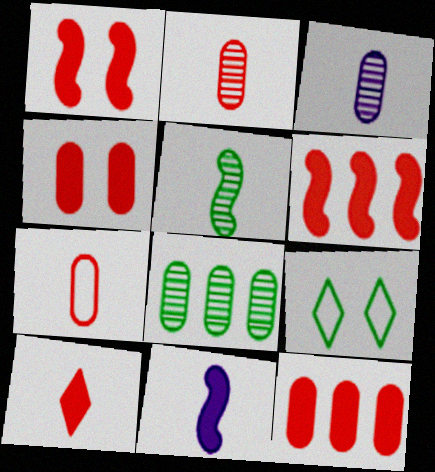[[1, 10, 12], 
[3, 6, 9], 
[4, 6, 10]]